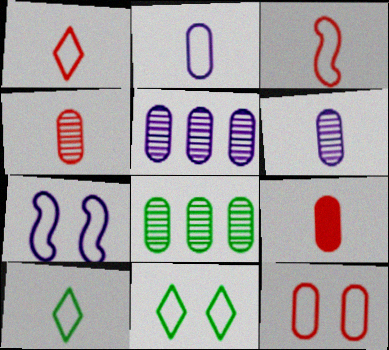[[2, 3, 10], 
[7, 11, 12]]